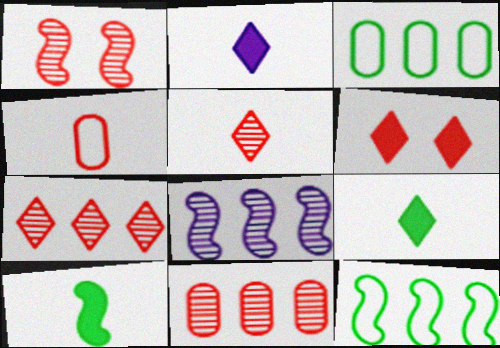[[1, 2, 3], 
[1, 5, 11]]